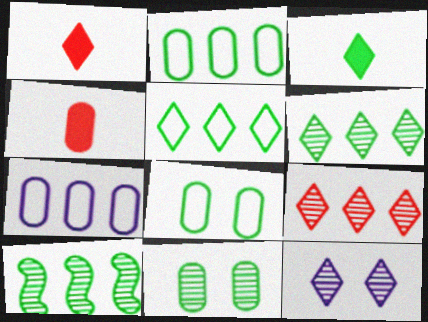[[1, 5, 12], 
[3, 8, 10], 
[4, 7, 11]]